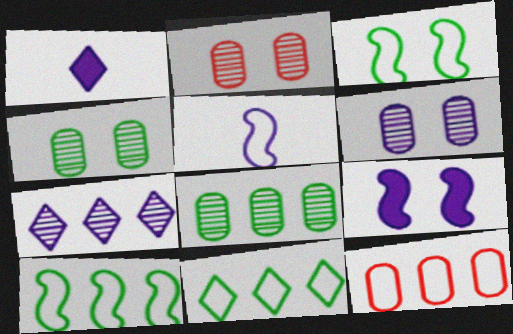[[1, 2, 10], 
[2, 4, 6]]